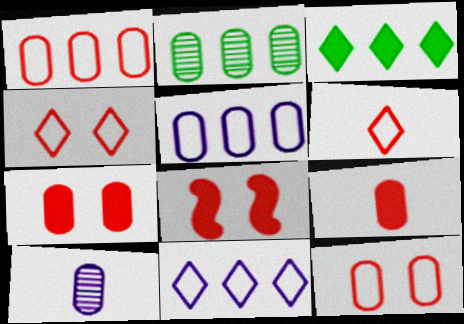[]